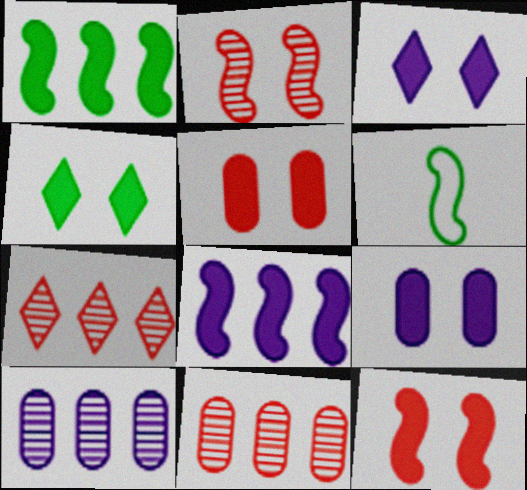[[2, 6, 8], 
[3, 6, 11], 
[4, 9, 12], 
[6, 7, 9]]